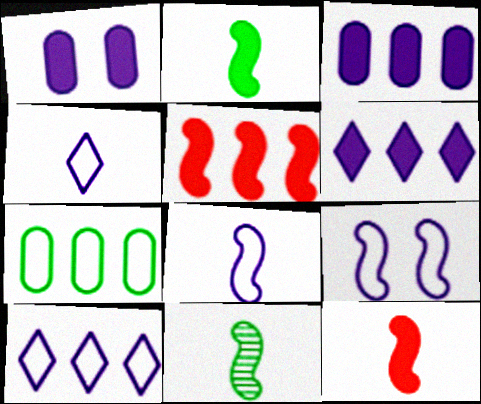[[5, 9, 11], 
[8, 11, 12]]